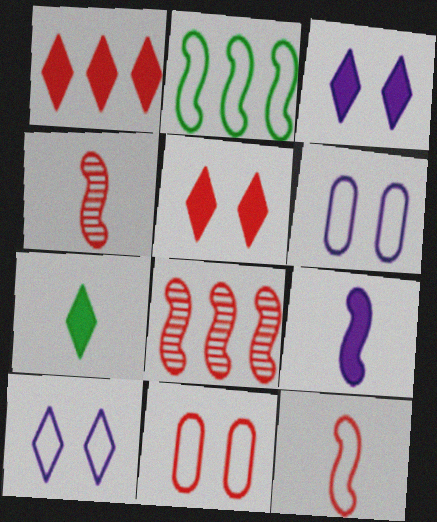[[1, 3, 7], 
[1, 4, 11], 
[6, 7, 8]]